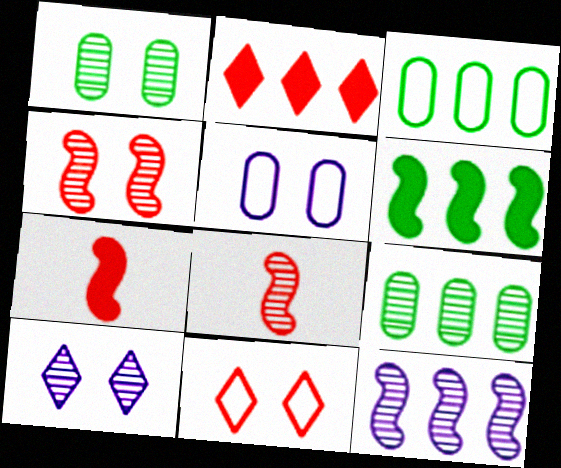[[1, 4, 10], 
[2, 3, 12], 
[3, 7, 10], 
[8, 9, 10]]